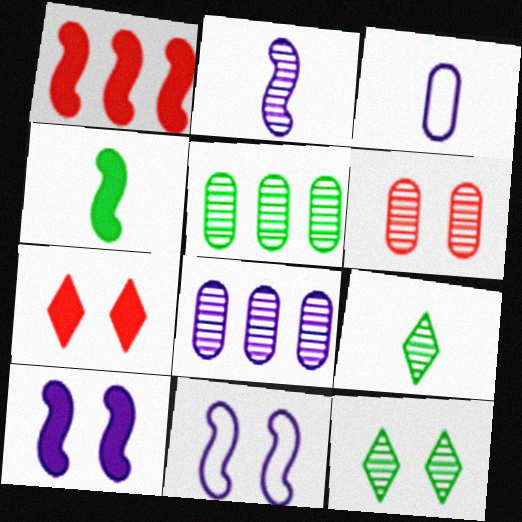[[1, 3, 12], 
[1, 4, 10]]